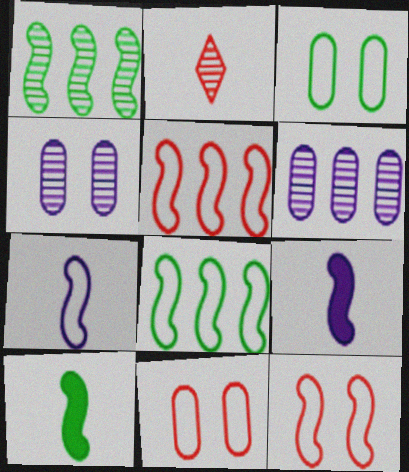[[1, 2, 4], 
[1, 9, 12], 
[7, 8, 12]]